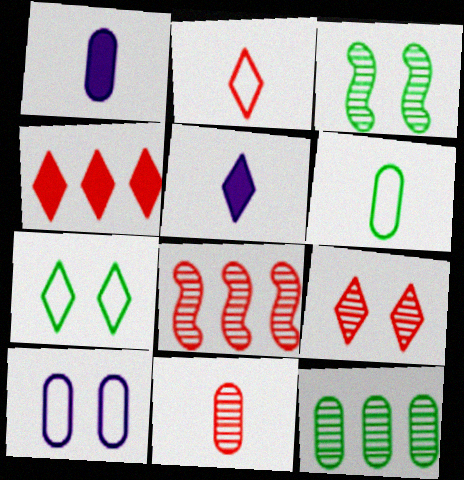[[1, 6, 11], 
[1, 7, 8], 
[2, 4, 9], 
[8, 9, 11]]